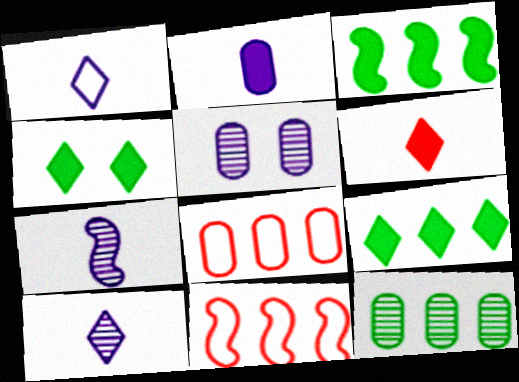[[1, 2, 7], 
[4, 7, 8]]